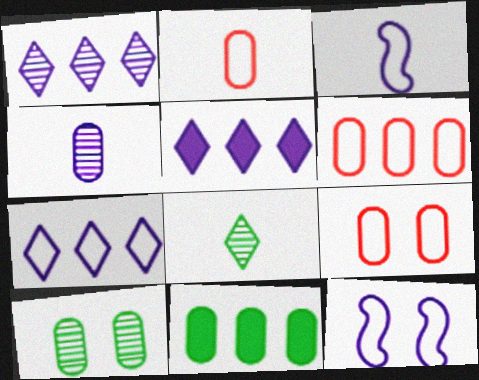[[1, 5, 7], 
[2, 6, 9], 
[4, 5, 12], 
[4, 9, 11]]